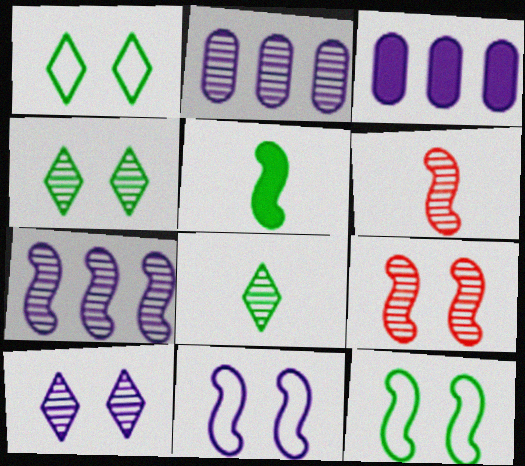[[1, 3, 6], 
[2, 4, 6], 
[2, 8, 9]]